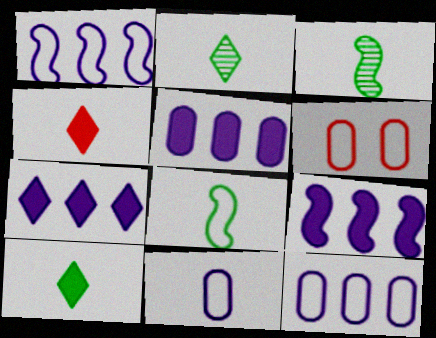[[2, 6, 9], 
[3, 4, 11], 
[3, 6, 7], 
[5, 7, 9]]